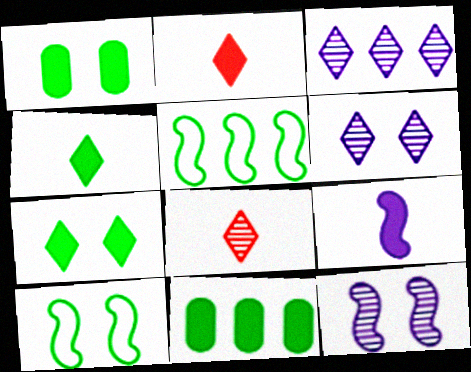[]